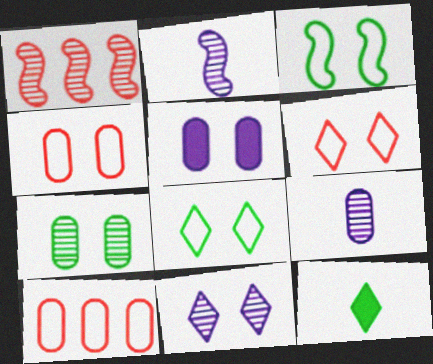[[4, 5, 7]]